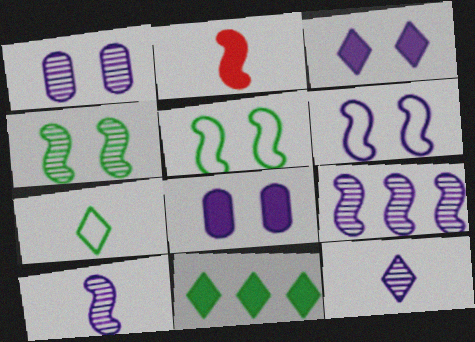[[1, 3, 6], 
[1, 9, 12], 
[2, 5, 9], 
[2, 8, 11]]